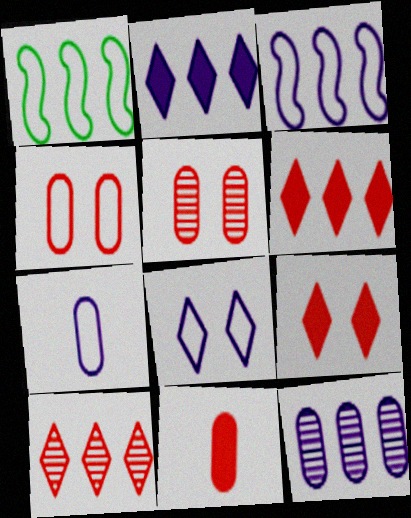[[1, 6, 12], 
[2, 3, 12], 
[3, 7, 8]]